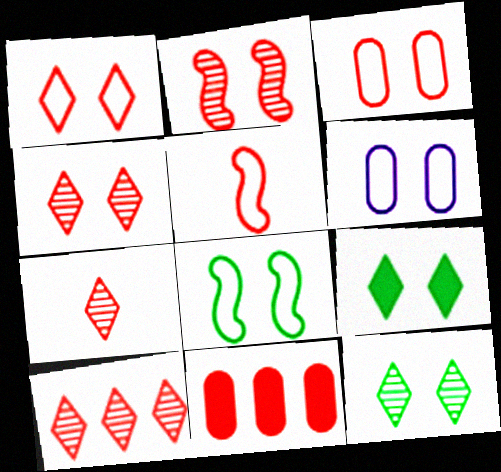[[1, 6, 8], 
[2, 6, 9], 
[4, 5, 11], 
[4, 7, 10]]